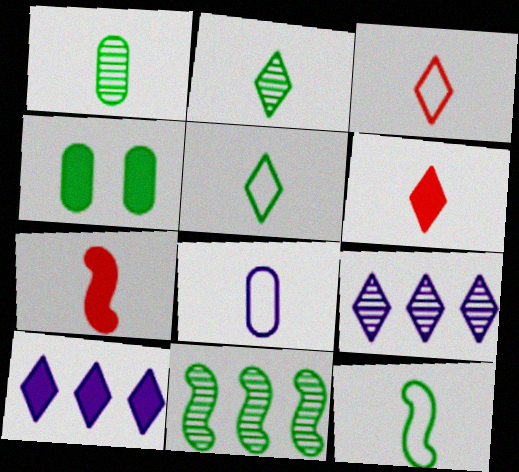[[2, 7, 8], 
[3, 8, 12], 
[4, 5, 11], 
[4, 7, 10]]